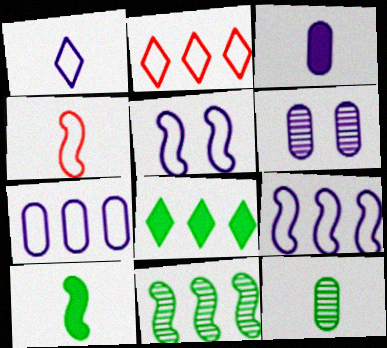[[1, 5, 7], 
[2, 6, 10], 
[3, 6, 7], 
[4, 6, 8]]